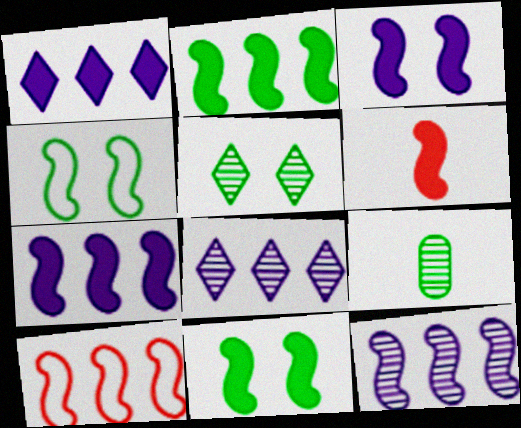[[2, 3, 6], 
[2, 10, 12], 
[4, 6, 12], 
[6, 7, 11]]